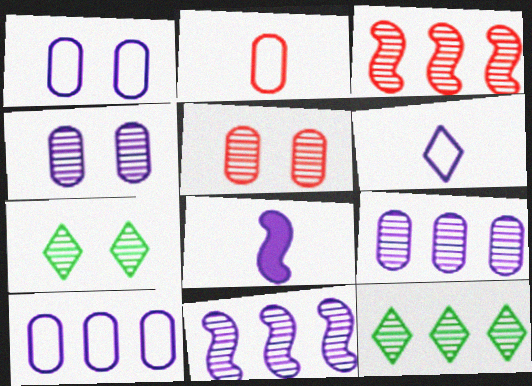[[3, 9, 12]]